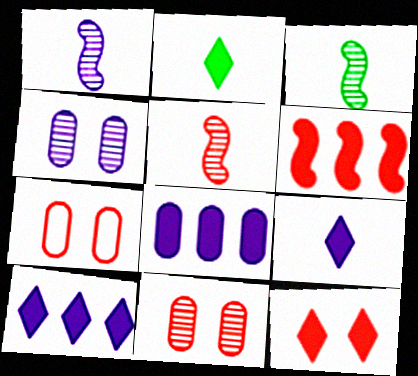[[1, 3, 5], 
[2, 10, 12], 
[3, 7, 10]]